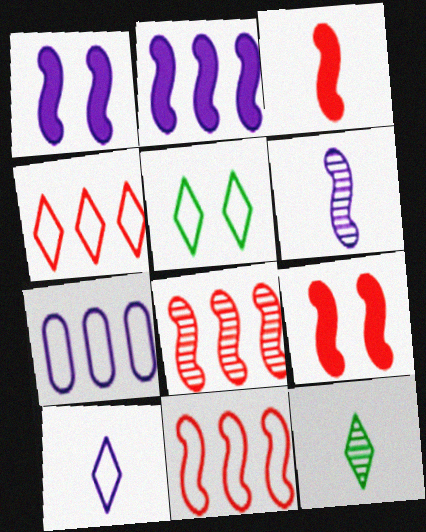[[4, 5, 10], 
[7, 9, 12]]